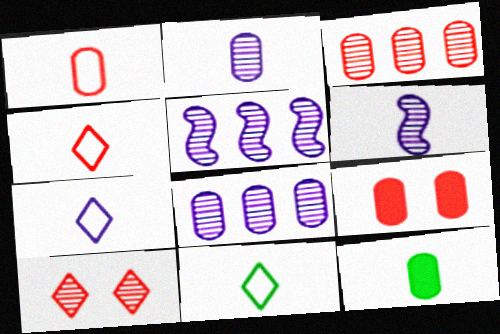[[1, 2, 12], 
[1, 3, 9], 
[4, 6, 12], 
[4, 7, 11], 
[5, 9, 11]]